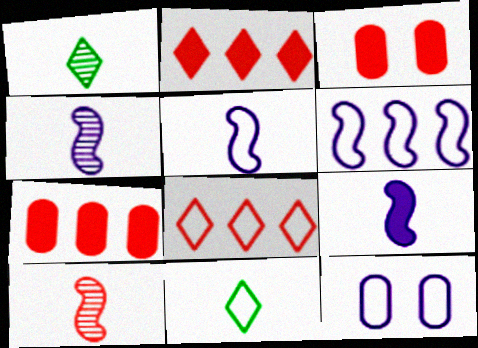[[1, 3, 6], 
[3, 8, 10], 
[4, 5, 9]]